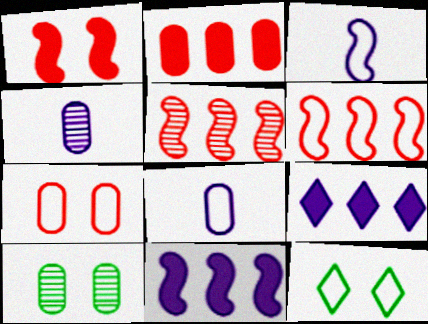[[2, 8, 10], 
[6, 8, 12]]